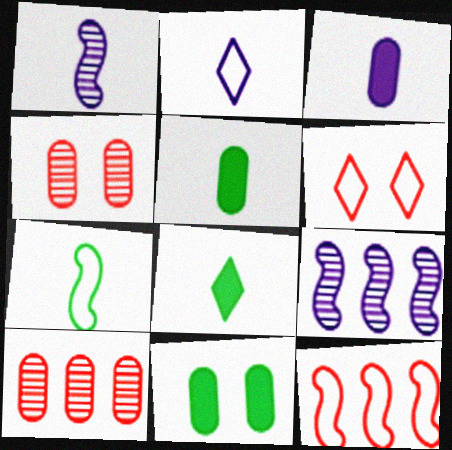[[1, 2, 3], 
[5, 6, 9]]